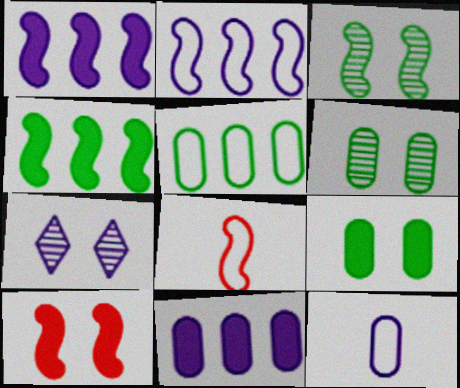[[1, 3, 8], 
[1, 7, 12]]